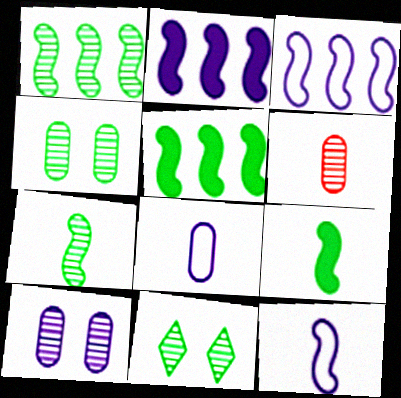[]